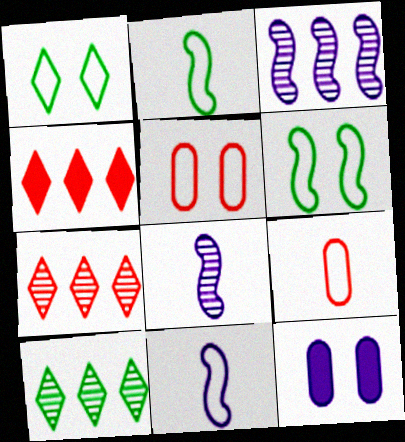[[2, 7, 12]]